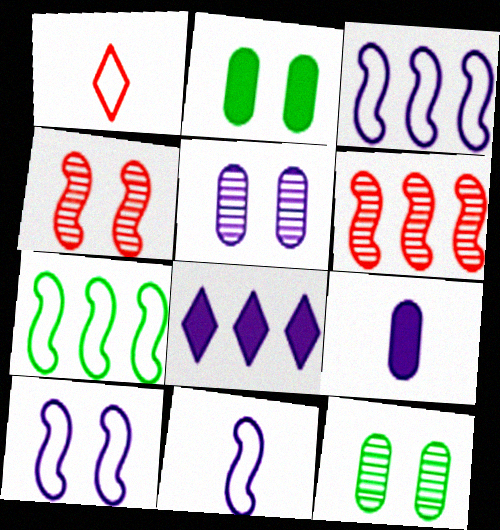[[3, 10, 11], 
[5, 8, 11]]